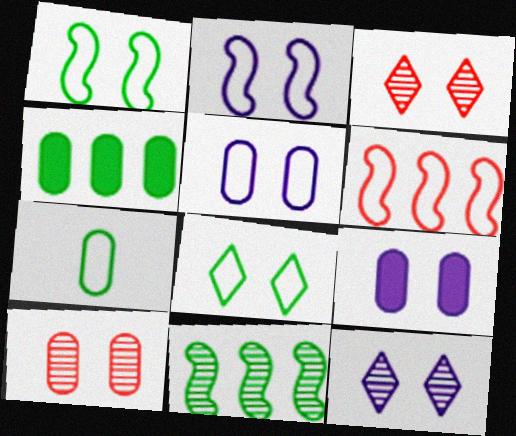[[1, 3, 9], 
[2, 9, 12]]